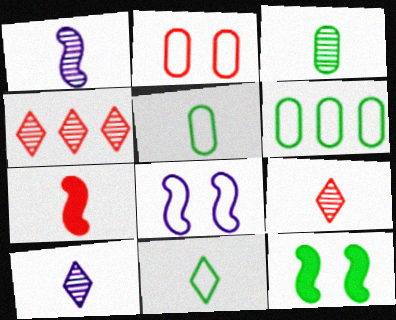[[1, 3, 9], 
[2, 4, 7], 
[5, 7, 10]]